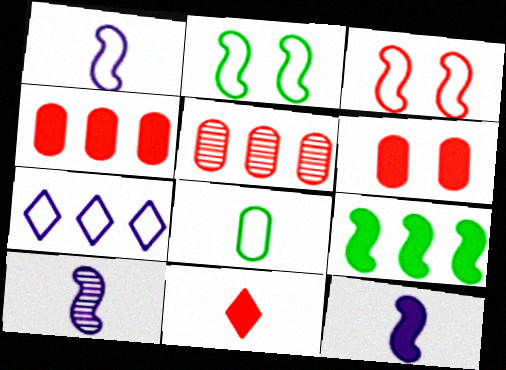[[1, 10, 12], 
[3, 5, 11], 
[3, 7, 8], 
[3, 9, 10], 
[5, 7, 9], 
[8, 10, 11]]